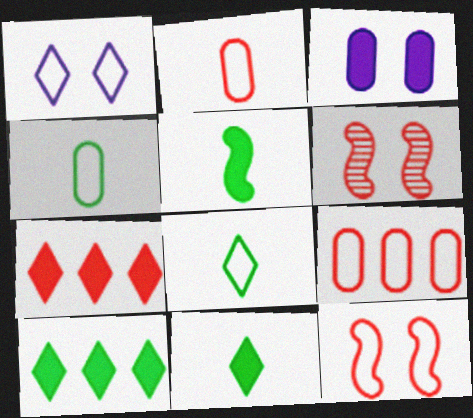[[2, 6, 7], 
[3, 5, 7]]